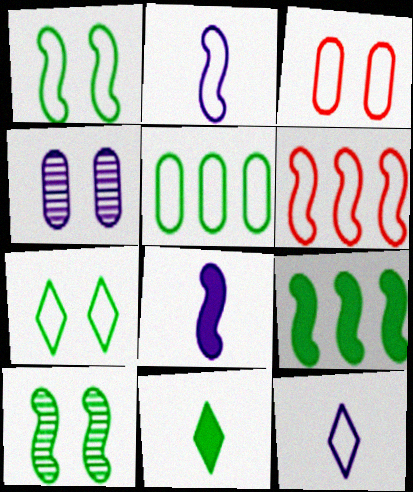[[1, 2, 6], 
[4, 6, 11], 
[5, 10, 11], 
[6, 8, 10]]